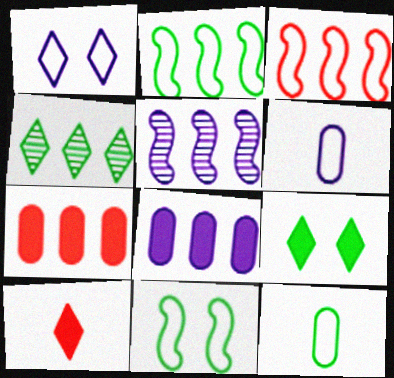[[1, 3, 12], 
[1, 4, 10], 
[3, 4, 8]]